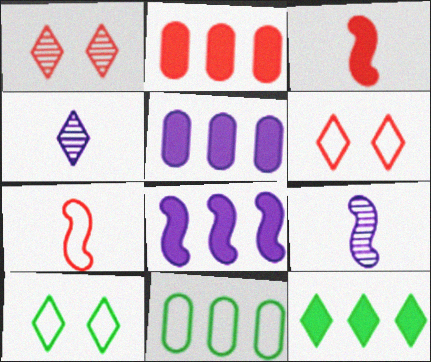[[1, 2, 7], 
[2, 8, 12], 
[2, 9, 10], 
[4, 6, 12]]